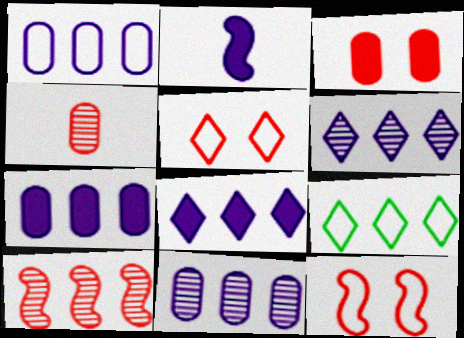[[1, 7, 11], 
[7, 9, 10]]